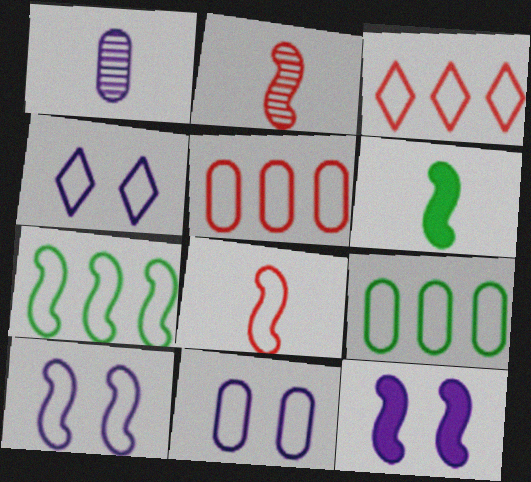[[2, 7, 12], 
[4, 8, 9], 
[4, 10, 11], 
[7, 8, 10]]